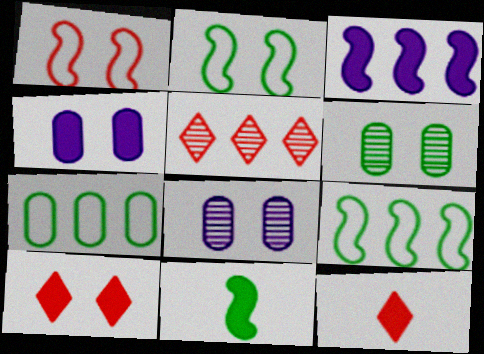[[2, 8, 10], 
[3, 5, 7], 
[8, 9, 12]]